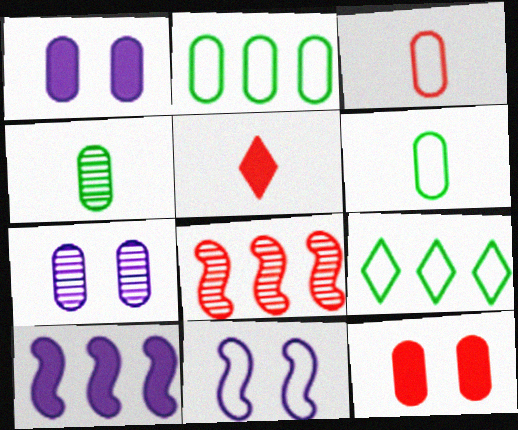[[3, 9, 11]]